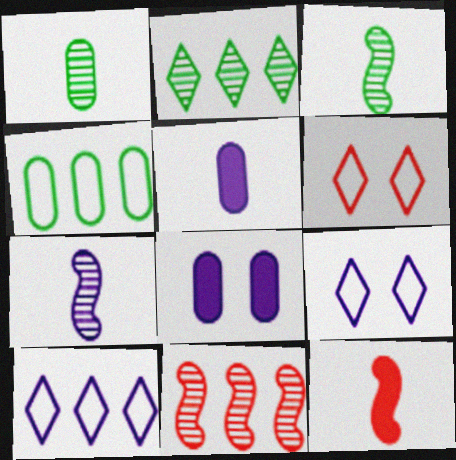[[7, 8, 10]]